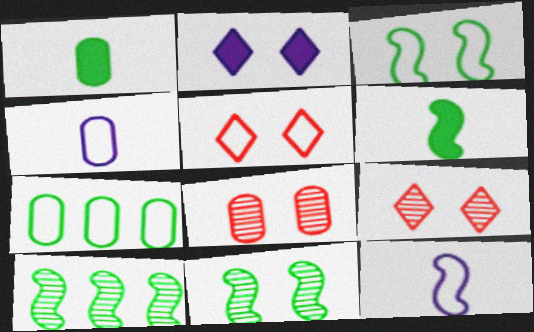[[2, 3, 8], 
[3, 6, 10], 
[5, 7, 12]]